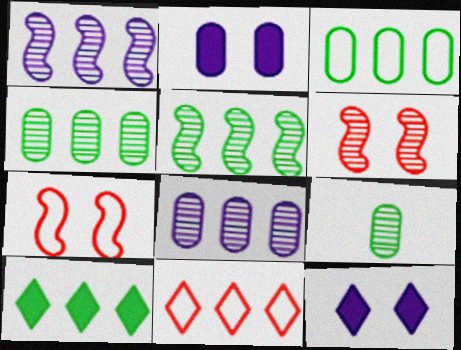[[3, 5, 10]]